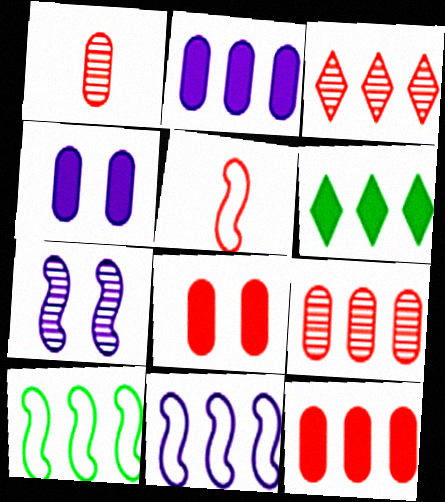[[2, 3, 10], 
[3, 5, 8], 
[6, 9, 11]]